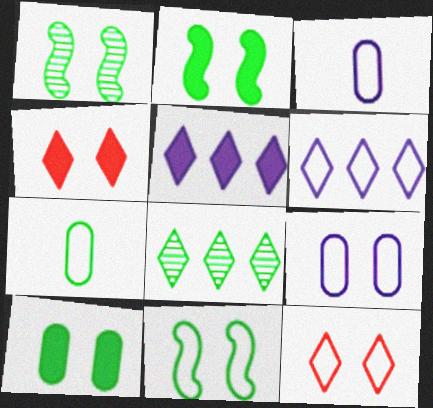[[1, 2, 11], 
[1, 4, 9], 
[2, 7, 8], 
[9, 11, 12]]